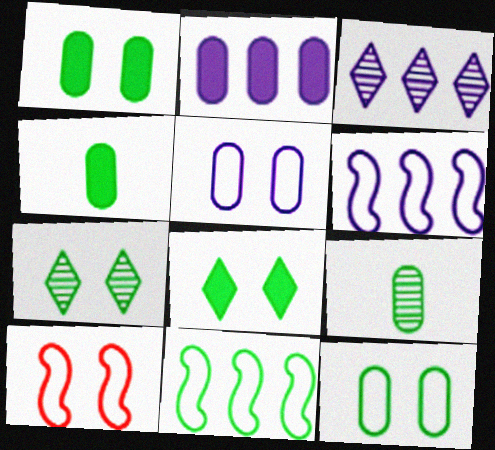[[2, 3, 6], 
[3, 4, 10], 
[4, 7, 11], 
[8, 9, 11]]